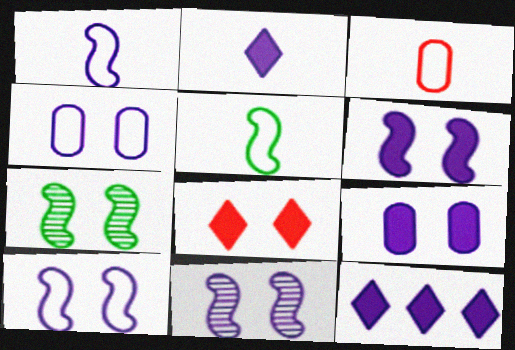[[3, 7, 12], 
[4, 7, 8], 
[6, 10, 11]]